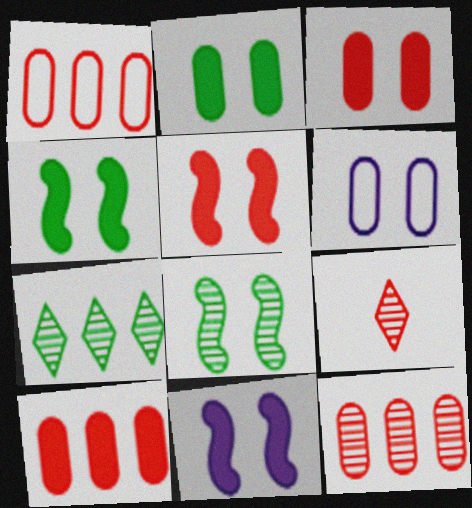[[1, 5, 9], 
[1, 10, 12], 
[4, 5, 11]]